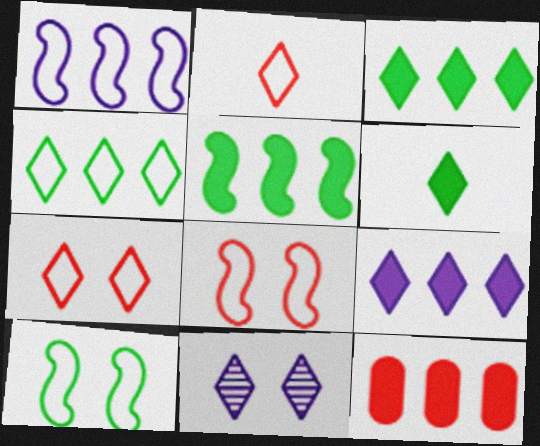[[2, 3, 11], 
[5, 9, 12]]